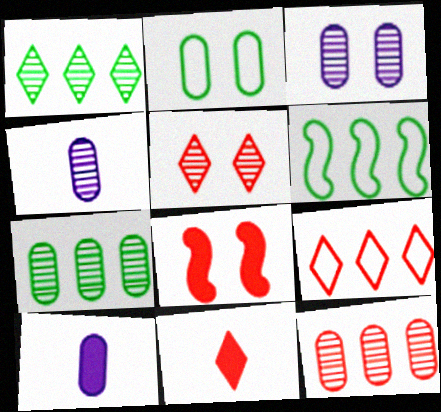[[2, 10, 12], 
[3, 6, 11], 
[5, 6, 10], 
[5, 9, 11]]